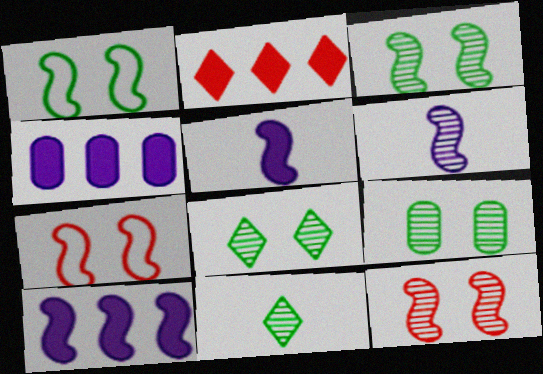[[3, 8, 9], 
[4, 7, 11]]